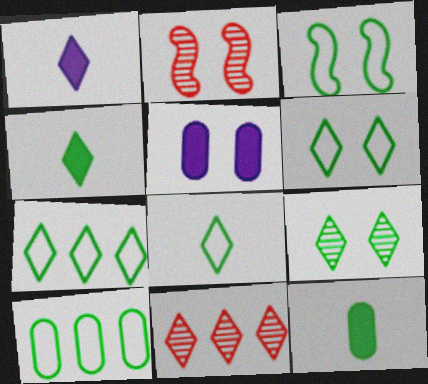[[1, 2, 10], 
[1, 6, 11], 
[2, 5, 6], 
[3, 8, 10], 
[4, 7, 9], 
[6, 7, 8]]